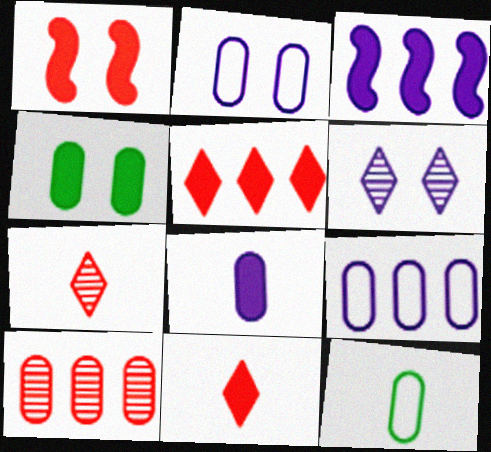[[3, 4, 11]]